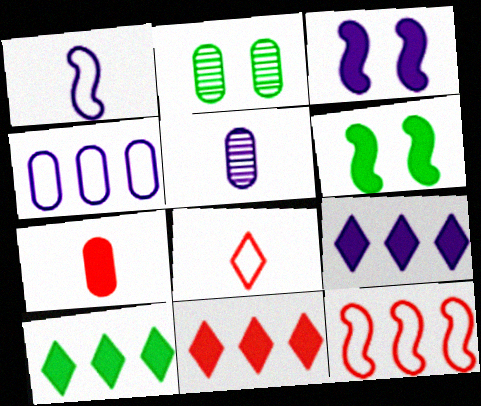[[1, 2, 11], 
[2, 4, 7], 
[3, 7, 10], 
[6, 7, 9], 
[9, 10, 11]]